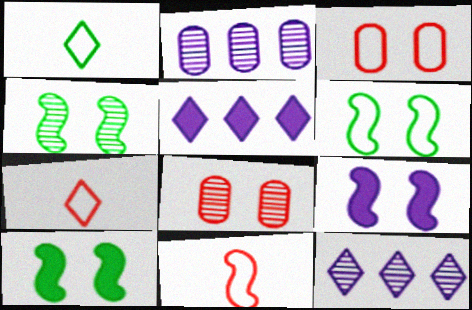[[2, 7, 10], 
[4, 6, 10]]